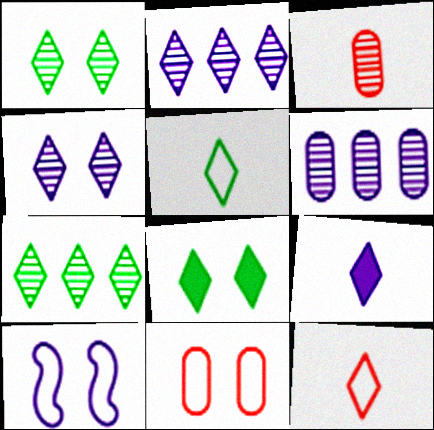[[2, 8, 12], 
[5, 7, 8], 
[6, 9, 10]]